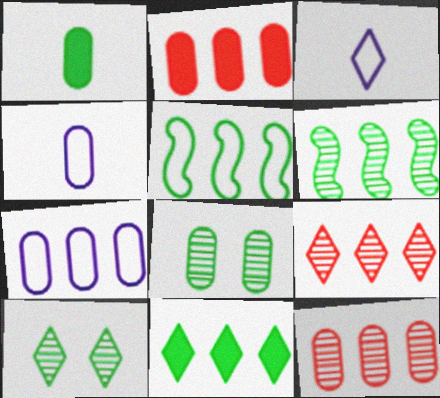[[1, 5, 10], 
[2, 4, 8]]